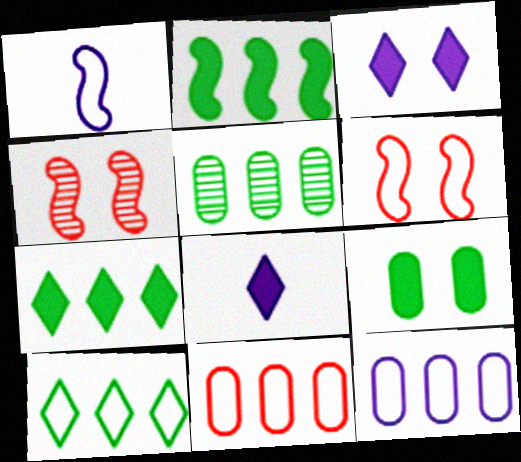[[1, 2, 4], 
[2, 5, 10], 
[5, 6, 8]]